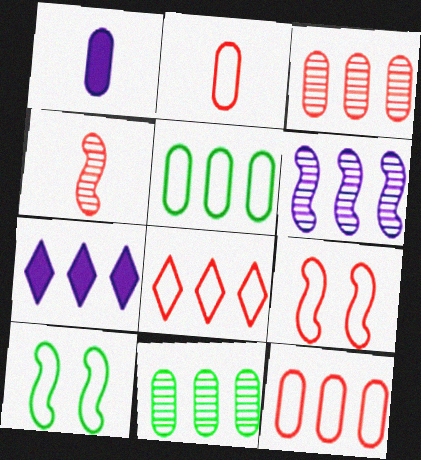[[2, 8, 9]]